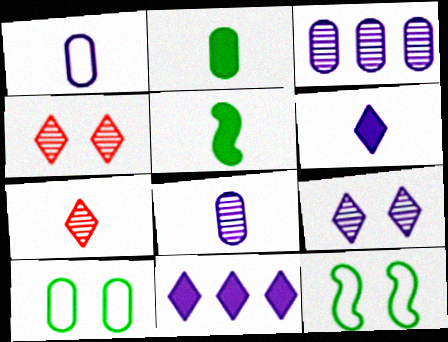[[1, 5, 7]]